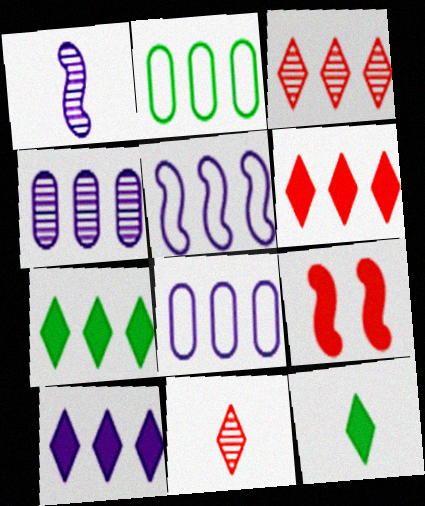[[4, 5, 10], 
[6, 7, 10]]